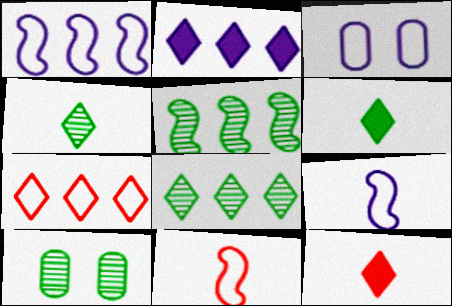[[1, 10, 12], 
[2, 7, 8], 
[2, 10, 11], 
[3, 5, 12], 
[4, 5, 10]]